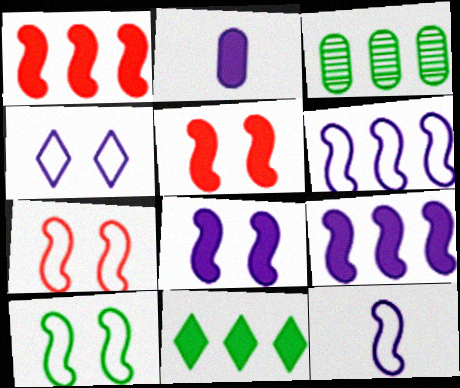[[2, 5, 11]]